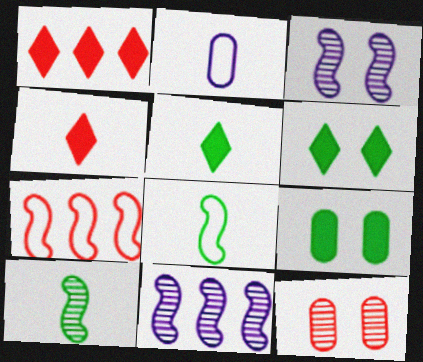[[2, 4, 10], 
[4, 7, 12]]